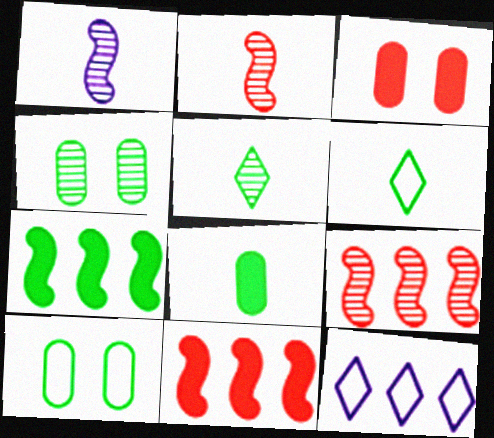[[4, 6, 7], 
[5, 7, 10]]